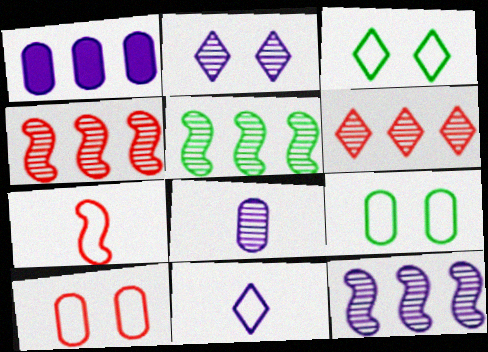[[2, 8, 12], 
[4, 5, 12]]